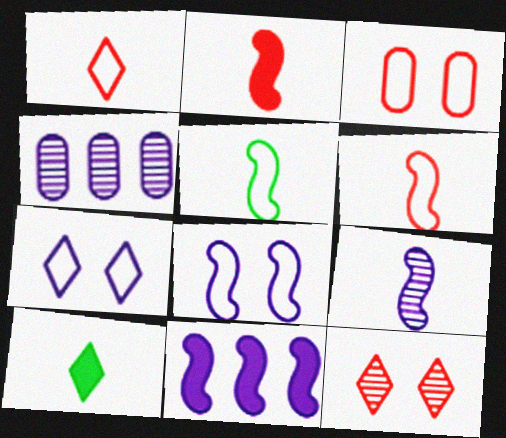[[2, 5, 9], 
[8, 9, 11]]